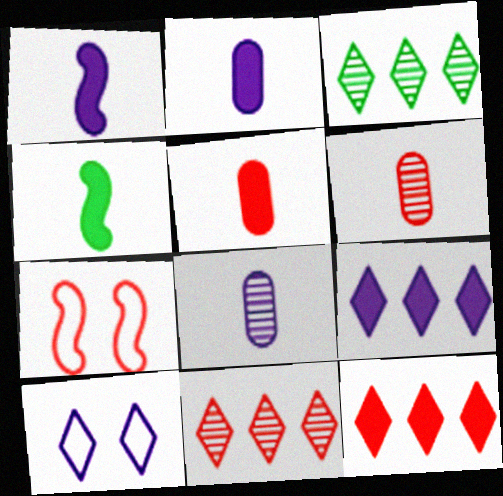[[2, 3, 7], 
[5, 7, 11], 
[6, 7, 12]]